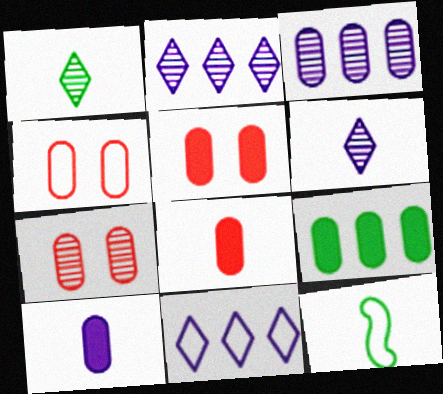[[2, 5, 12], 
[4, 5, 7], 
[4, 11, 12], 
[5, 9, 10], 
[6, 8, 12]]